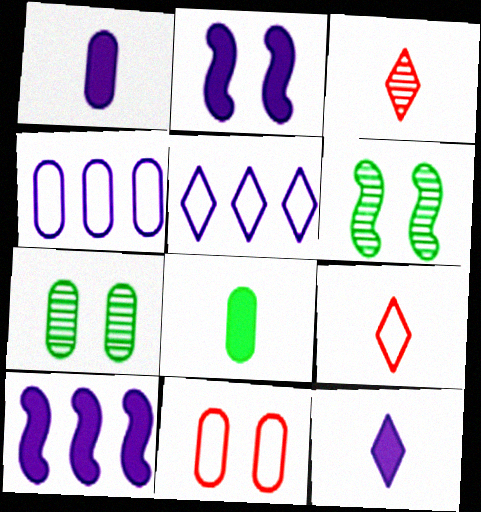[[7, 9, 10]]